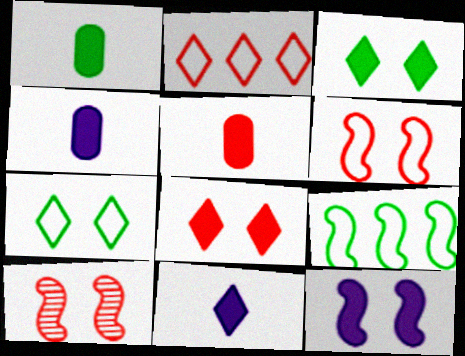[[1, 4, 5], 
[2, 5, 10]]